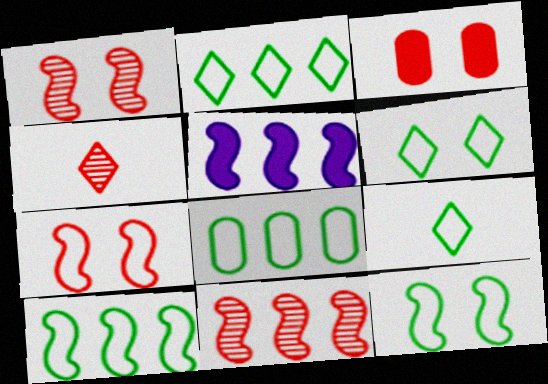[[2, 6, 9], 
[2, 8, 10], 
[5, 10, 11], 
[8, 9, 12]]